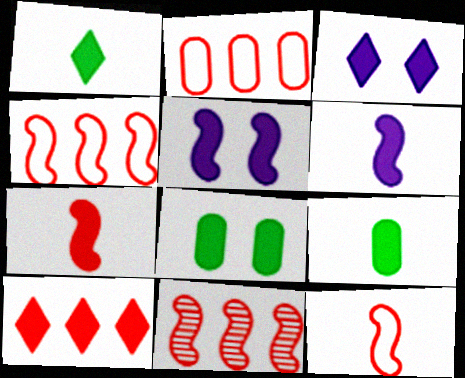[[1, 3, 10], 
[2, 10, 11], 
[5, 9, 10], 
[6, 8, 10]]